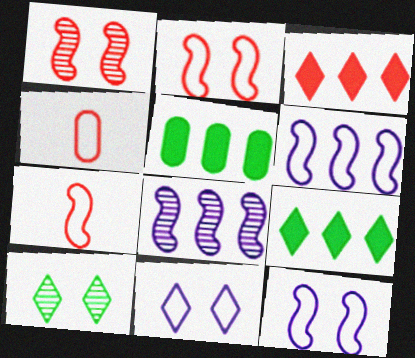[[1, 3, 4]]